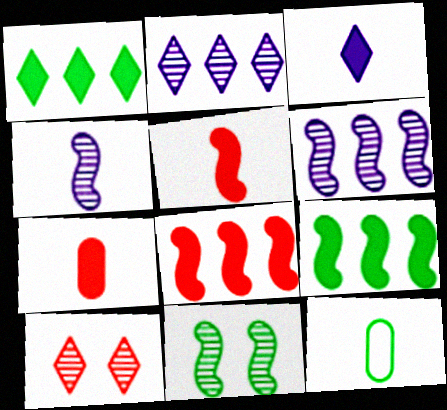[[1, 11, 12]]